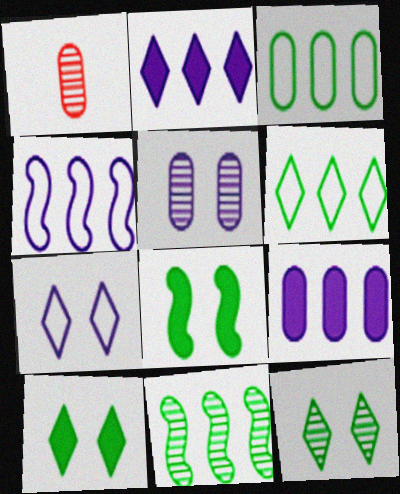[[1, 4, 10]]